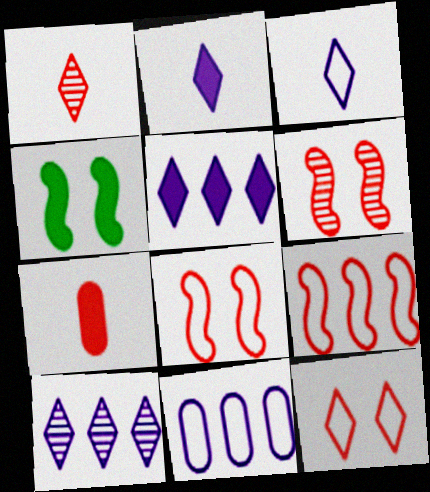[[1, 4, 11], 
[4, 5, 7]]